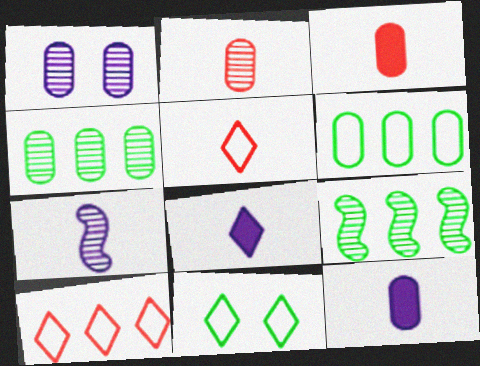[[1, 2, 4], 
[1, 3, 6]]